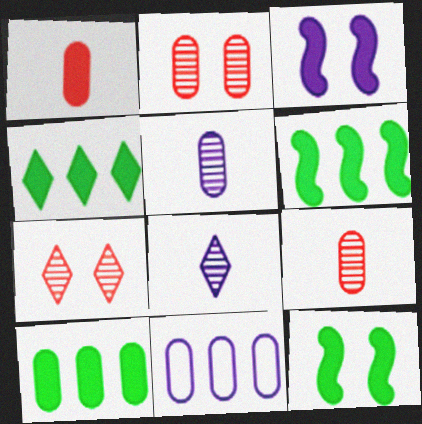[[1, 3, 4], 
[3, 8, 11], 
[4, 6, 10]]